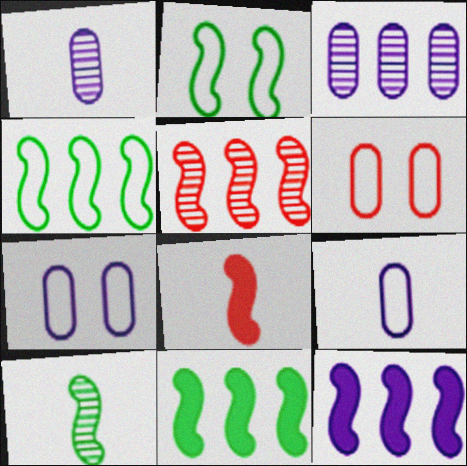[[2, 10, 11], 
[4, 5, 12]]